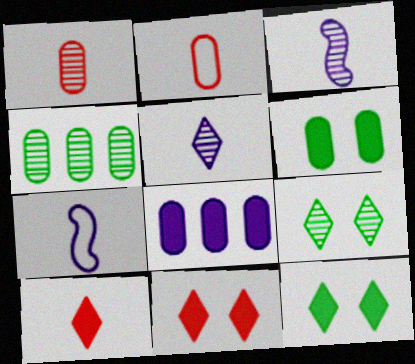[[4, 7, 11]]